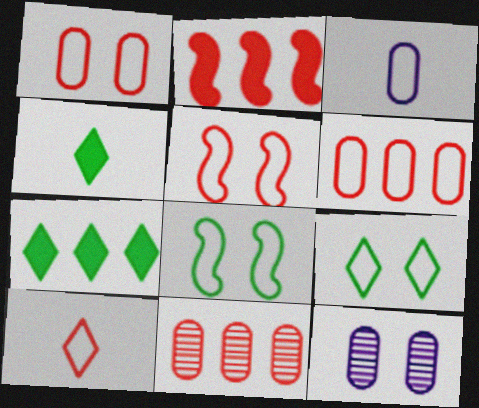[[5, 6, 10]]